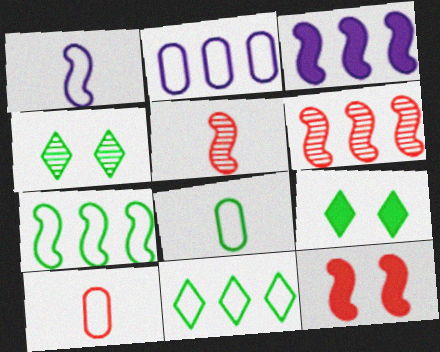[[2, 5, 9], 
[3, 4, 10], 
[3, 6, 7]]